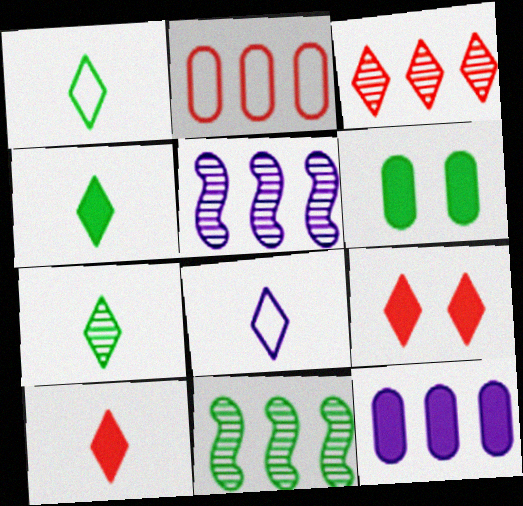[[1, 4, 7], 
[1, 6, 11], 
[7, 8, 10]]